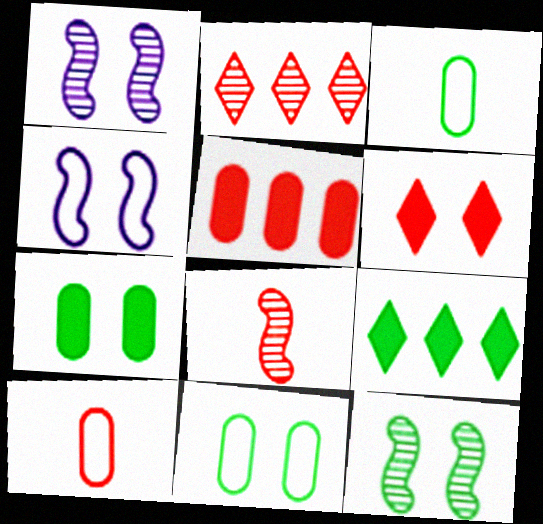[[1, 6, 11], 
[1, 9, 10], 
[3, 9, 12]]